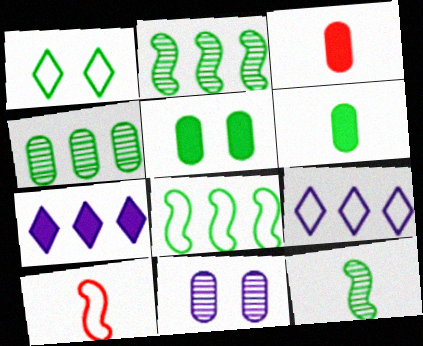[[1, 2, 6]]